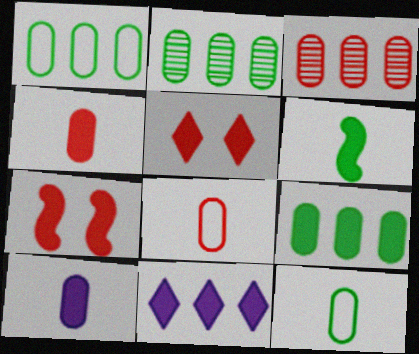[[1, 2, 9]]